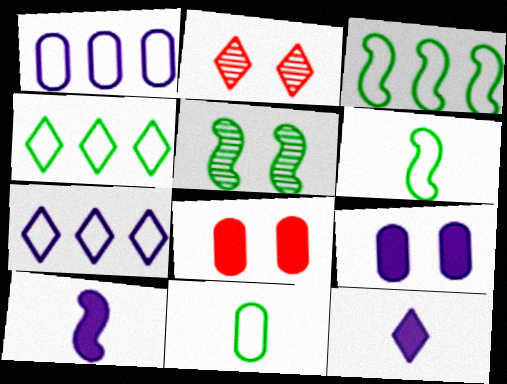[[2, 4, 12]]